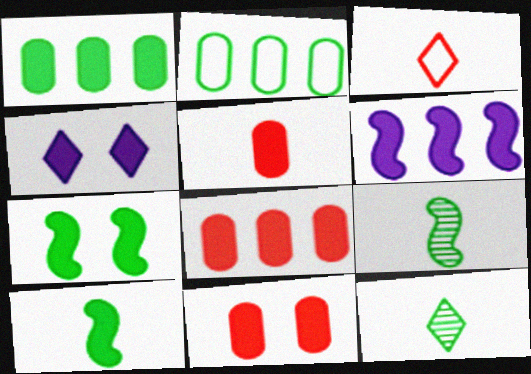[[2, 7, 12], 
[4, 7, 11], 
[4, 8, 10], 
[5, 8, 11]]